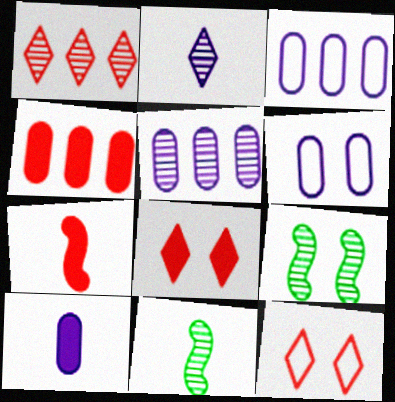[[3, 8, 11], 
[4, 7, 8], 
[5, 6, 10], 
[6, 8, 9]]